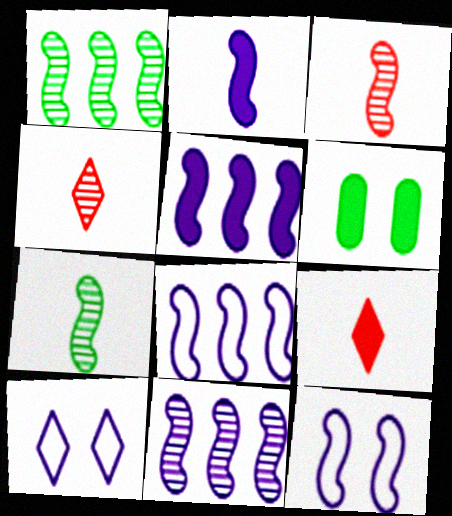[[2, 11, 12], 
[4, 6, 8], 
[5, 6, 9], 
[5, 8, 11]]